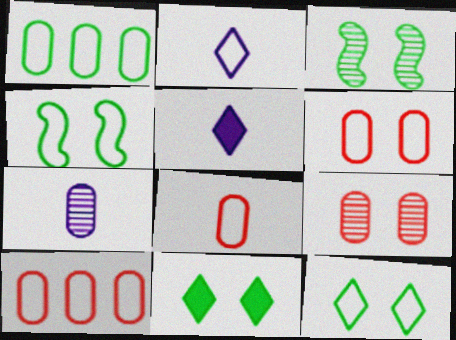[[2, 4, 10], 
[3, 5, 10], 
[6, 8, 10]]